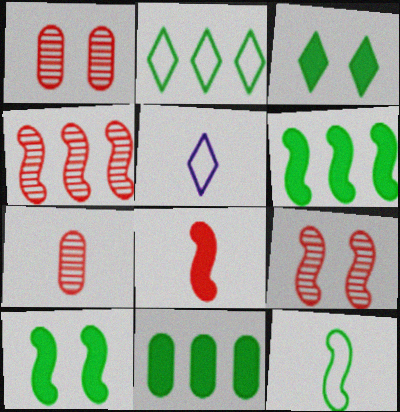[[1, 5, 6], 
[5, 9, 11]]